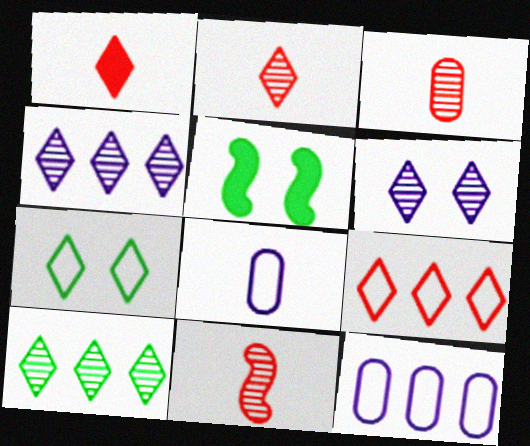[[1, 4, 7], 
[2, 3, 11], 
[2, 5, 12], 
[2, 6, 10]]